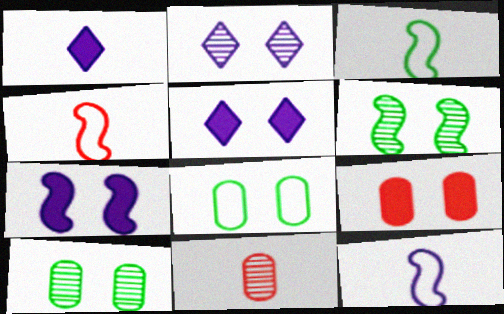[[1, 3, 11], 
[3, 4, 12]]